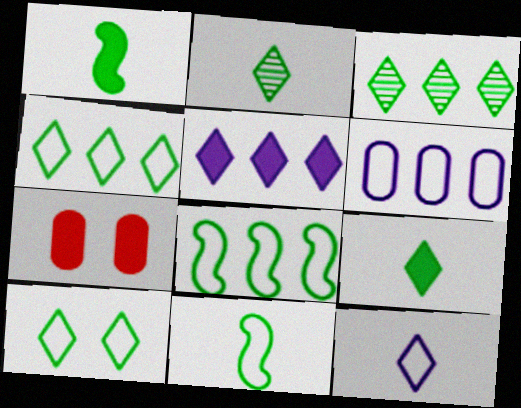[[1, 5, 7], 
[3, 9, 10]]